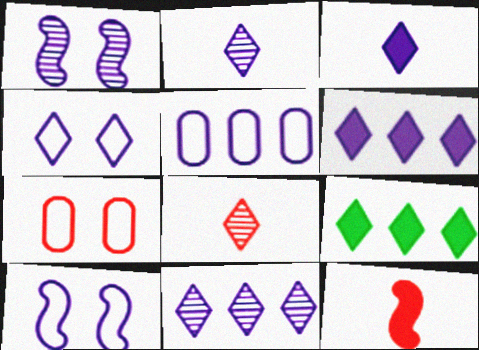[[1, 3, 5], 
[2, 4, 6], 
[3, 4, 11], 
[4, 8, 9]]